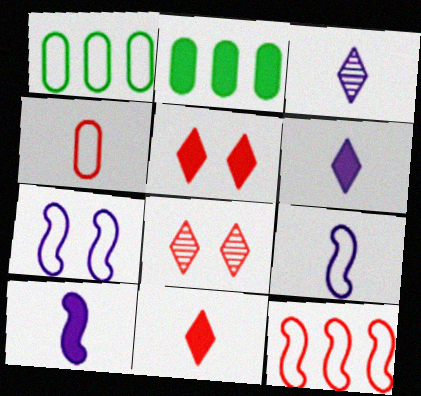[[1, 8, 10], 
[2, 5, 10], 
[2, 8, 9]]